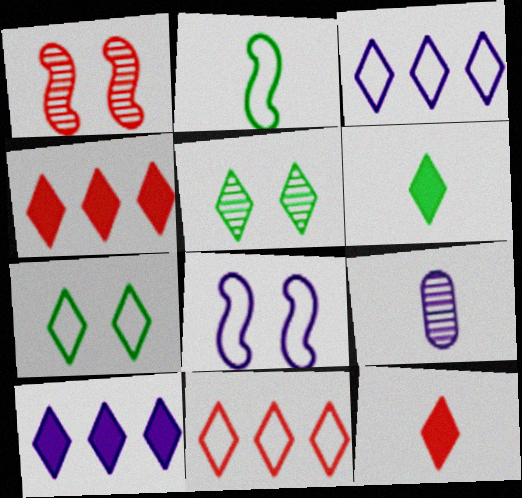[[2, 9, 12], 
[3, 5, 12], 
[8, 9, 10]]